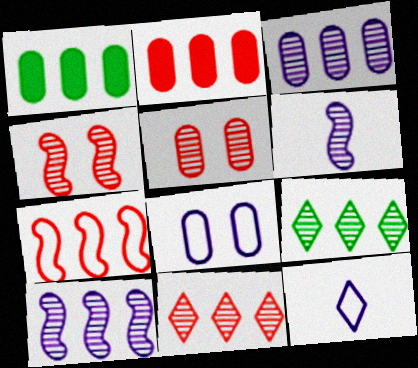[[1, 4, 12], 
[2, 7, 11], 
[5, 6, 9]]